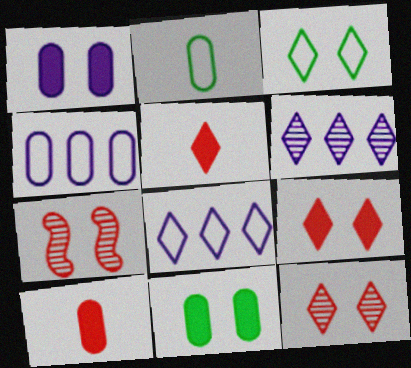[[1, 3, 7], 
[3, 5, 6]]